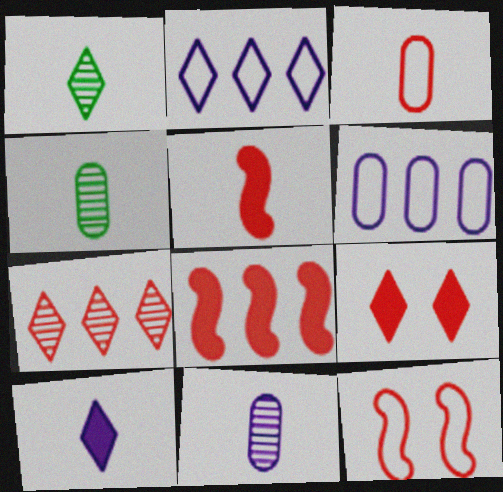[[1, 2, 9]]